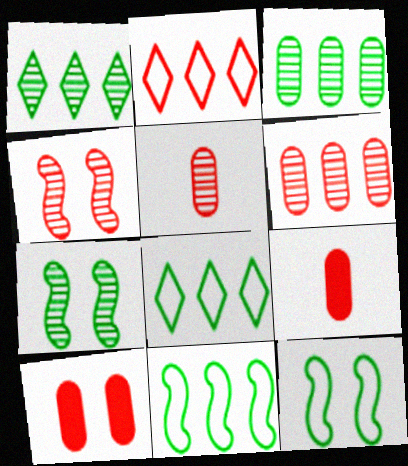[[2, 4, 9]]